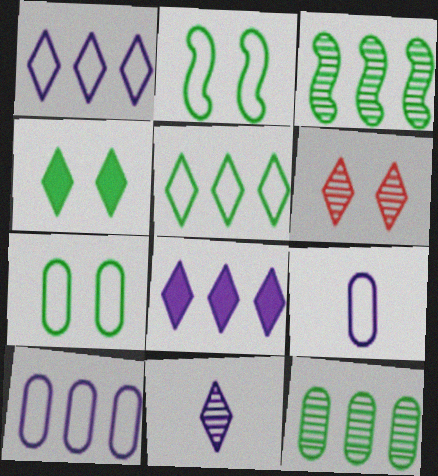[]